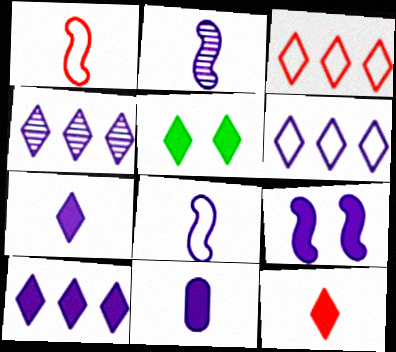[[4, 6, 10], 
[5, 10, 12], 
[9, 10, 11]]